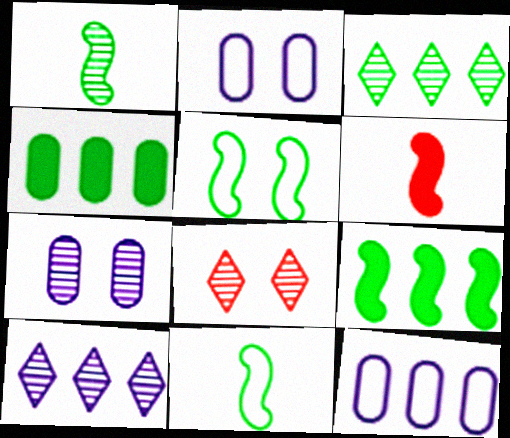[[1, 5, 9], 
[2, 3, 6]]